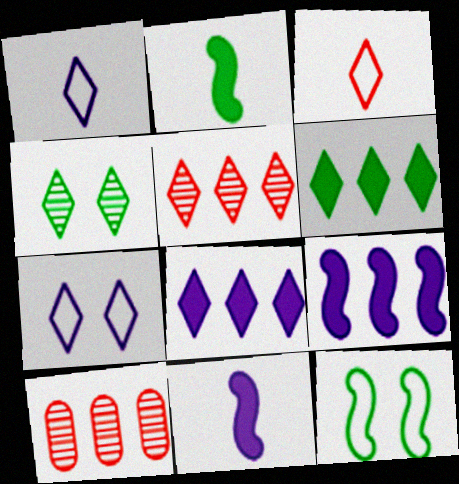[[2, 7, 10], 
[3, 4, 8]]